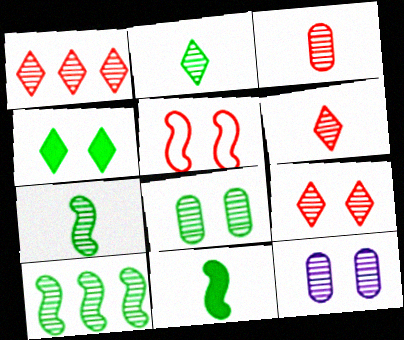[[1, 6, 9], 
[1, 7, 12], 
[2, 8, 10], 
[4, 5, 12], 
[6, 10, 12]]